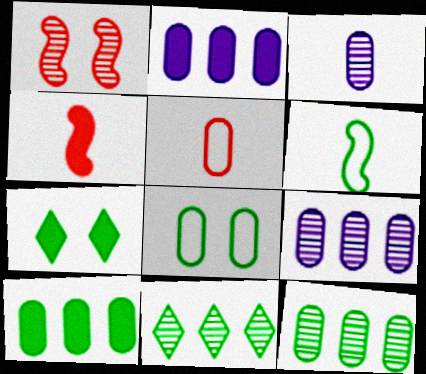[[1, 3, 11], 
[2, 4, 7], 
[6, 7, 12]]